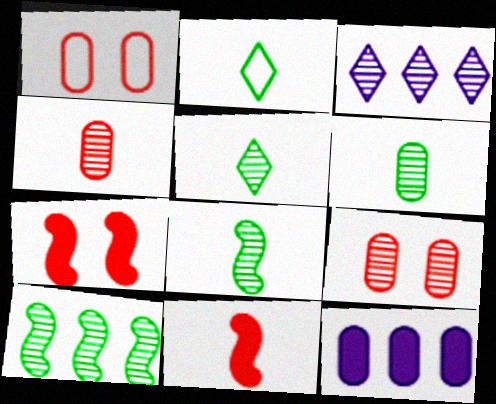[[1, 6, 12], 
[3, 8, 9], 
[5, 6, 8]]